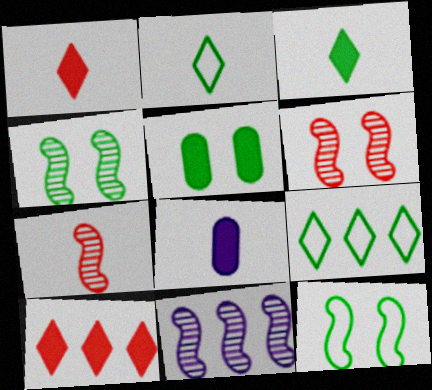[[2, 7, 8], 
[4, 7, 11], 
[6, 8, 9]]